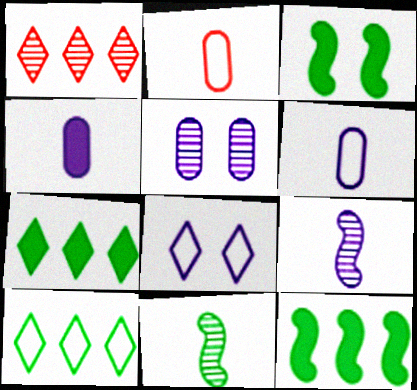[[1, 3, 6], 
[1, 5, 11]]